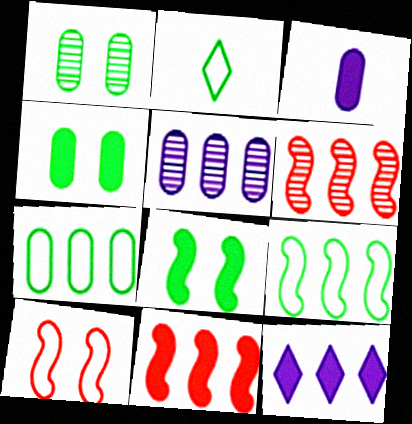[[6, 7, 12]]